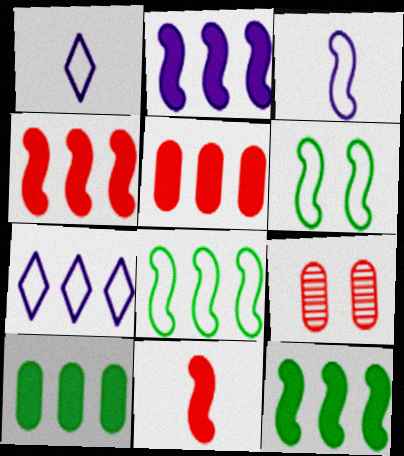[[1, 9, 12], 
[2, 4, 12]]